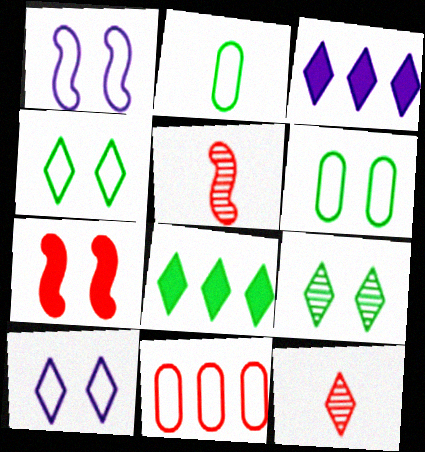[[3, 4, 12], 
[3, 5, 6], 
[7, 11, 12], 
[8, 10, 12]]